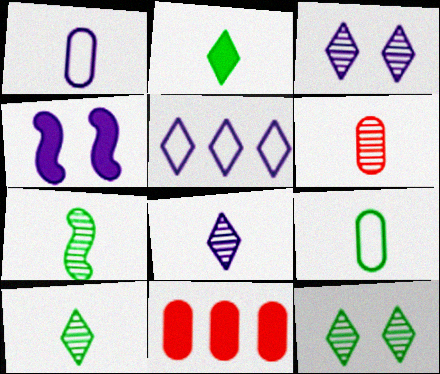[[2, 4, 11], 
[2, 7, 9], 
[6, 7, 8]]